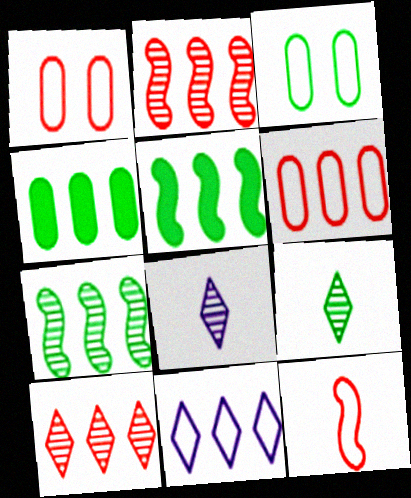[[1, 5, 8], 
[2, 4, 11], 
[3, 5, 9], 
[3, 11, 12]]